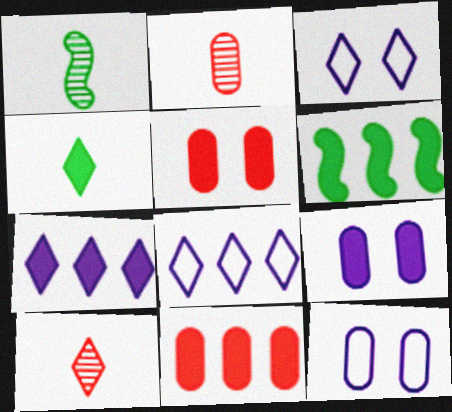[[1, 3, 11], 
[1, 5, 8], 
[2, 3, 6], 
[6, 7, 11], 
[6, 10, 12]]